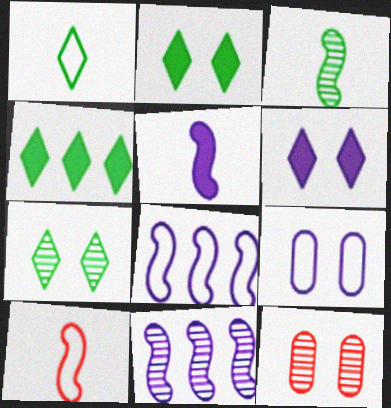[[1, 4, 7], 
[3, 5, 10]]